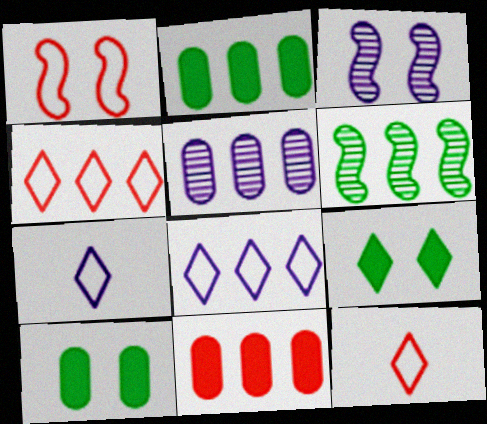[[2, 3, 12], 
[6, 8, 11]]